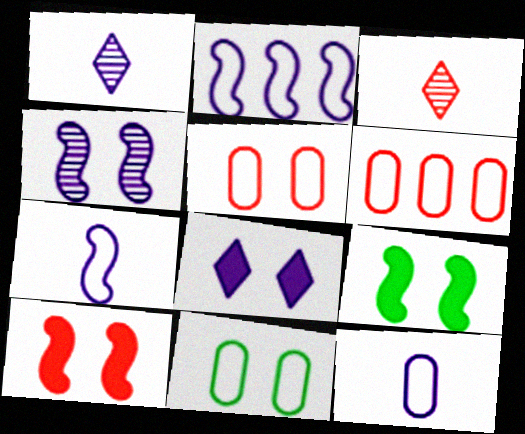[[1, 6, 9], 
[3, 6, 10], 
[6, 11, 12]]